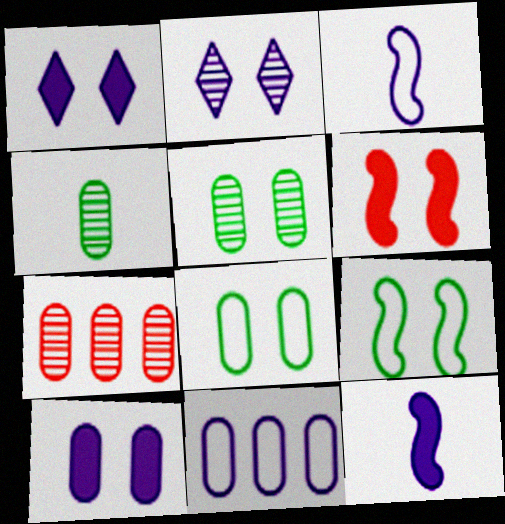[[2, 6, 8], 
[2, 11, 12]]